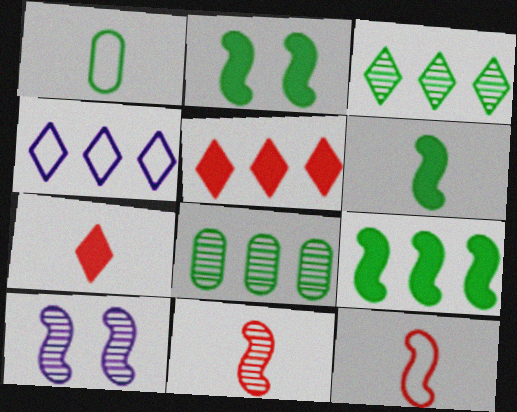[[1, 2, 3], 
[1, 5, 10], 
[2, 6, 9], 
[3, 4, 5], 
[9, 10, 12]]